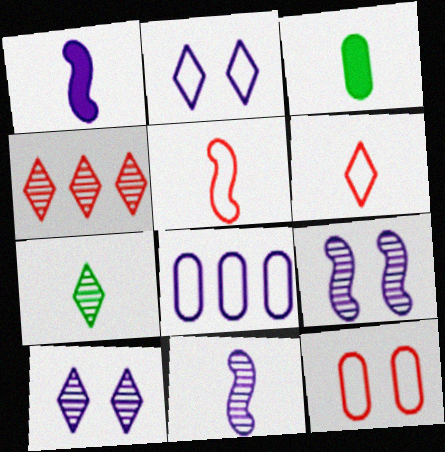[[1, 8, 10], 
[3, 6, 11], 
[4, 7, 10]]